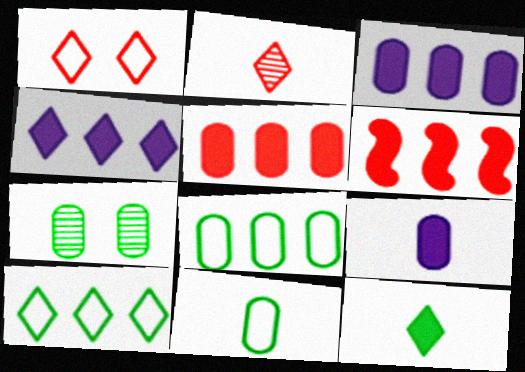[]